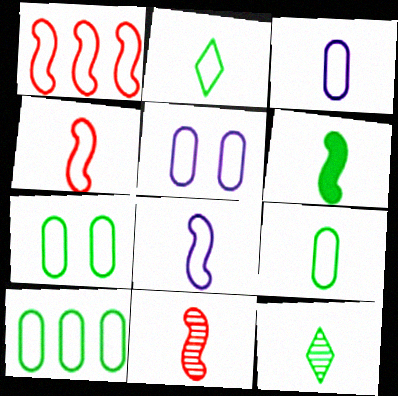[[1, 2, 5], 
[2, 3, 4], 
[6, 8, 11], 
[6, 9, 12], 
[7, 9, 10]]